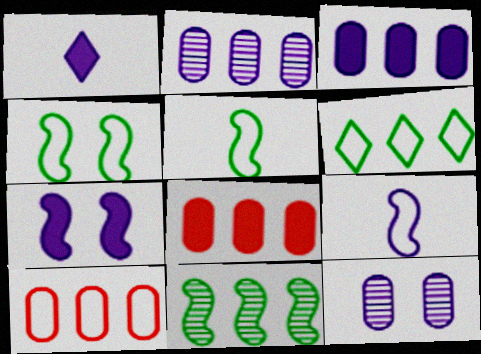[[1, 3, 7]]